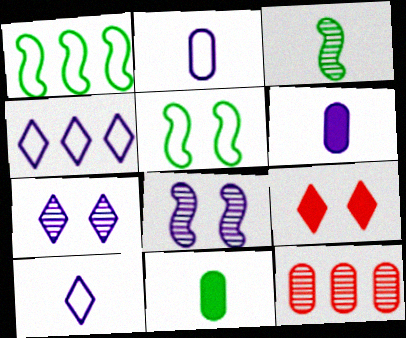[[3, 7, 12], 
[4, 6, 8]]